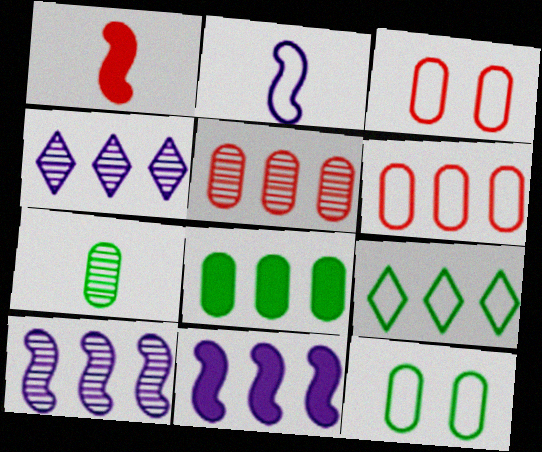[[1, 4, 12], 
[2, 3, 9], 
[5, 9, 11], 
[7, 8, 12]]